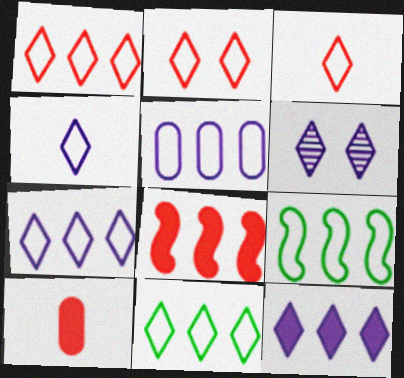[[1, 2, 3], 
[1, 5, 9], 
[1, 7, 11], 
[2, 4, 11], 
[4, 6, 12], 
[6, 9, 10]]